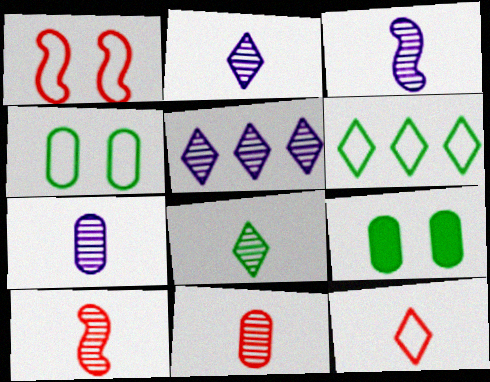[[2, 3, 7], 
[3, 8, 11], 
[7, 8, 10]]